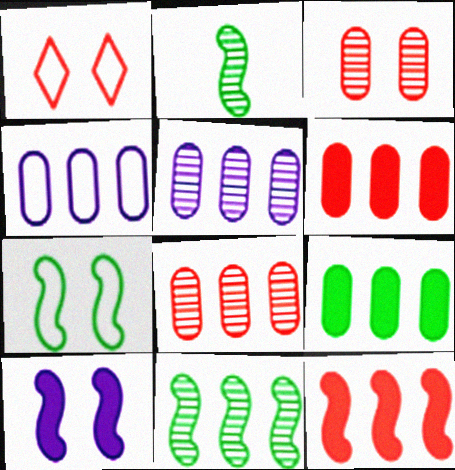[[4, 8, 9]]